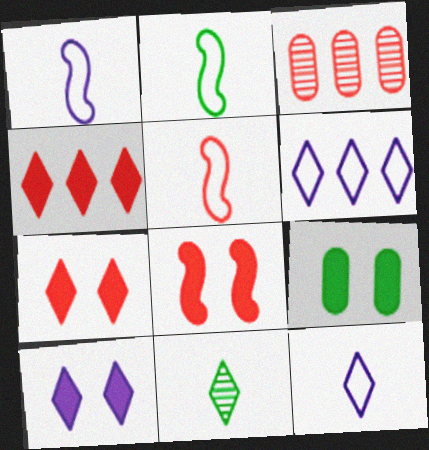[[1, 2, 5], 
[2, 3, 10], 
[3, 5, 7], 
[6, 7, 11], 
[8, 9, 10]]